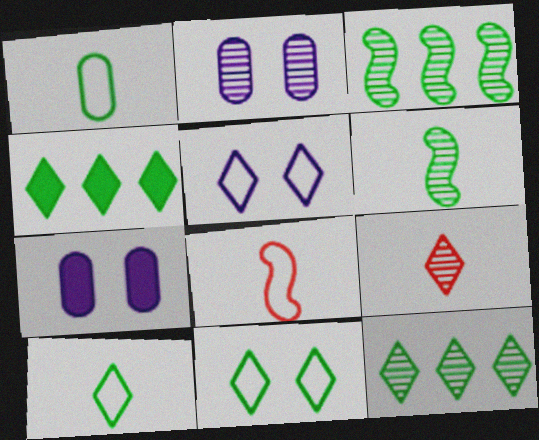[[2, 3, 9], 
[2, 4, 8], 
[4, 5, 9], 
[7, 8, 12]]